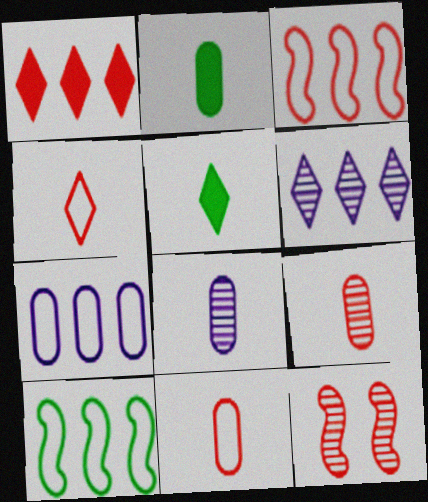[[1, 11, 12], 
[2, 8, 11], 
[5, 7, 12]]